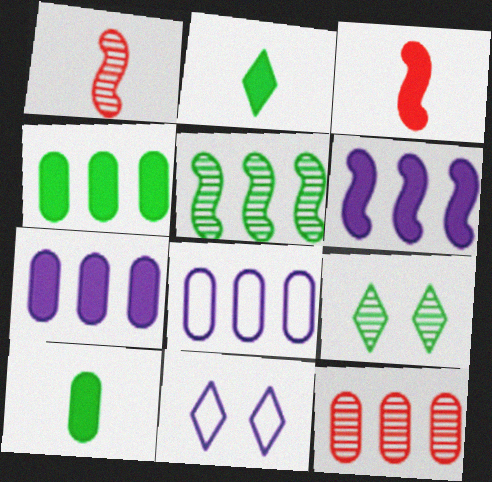[[1, 4, 11], 
[3, 8, 9], 
[4, 8, 12]]